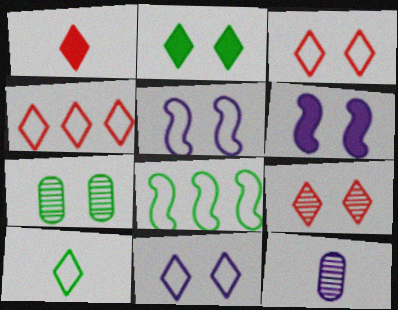[[1, 4, 9], 
[2, 9, 11], 
[3, 6, 7], 
[4, 10, 11]]